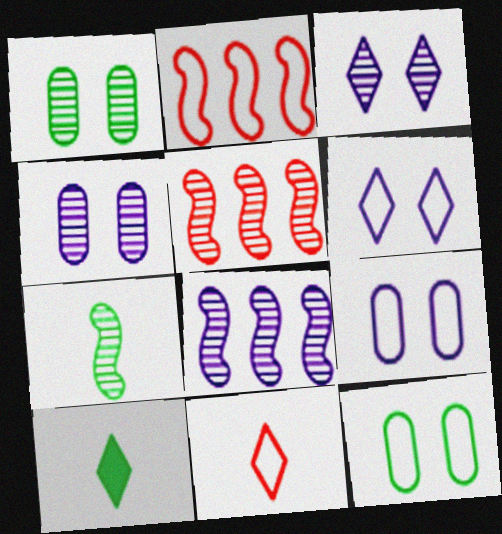[[2, 4, 10], 
[5, 9, 10]]